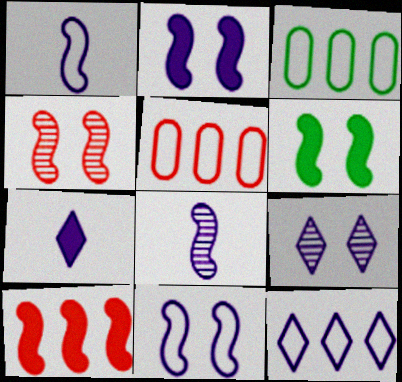[[3, 4, 7], 
[4, 6, 11], 
[7, 9, 12]]